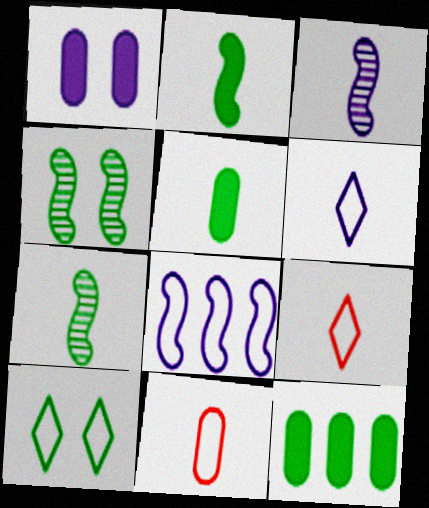[[3, 5, 9], 
[7, 10, 12], 
[8, 10, 11]]